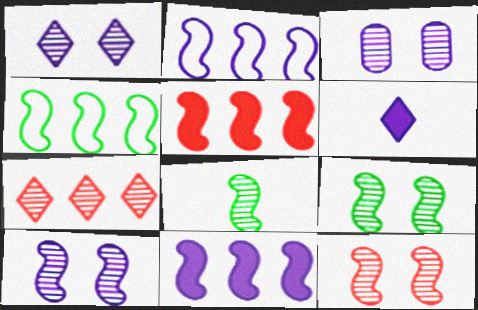[[1, 3, 10], 
[2, 3, 6], 
[3, 7, 8], 
[9, 10, 12]]